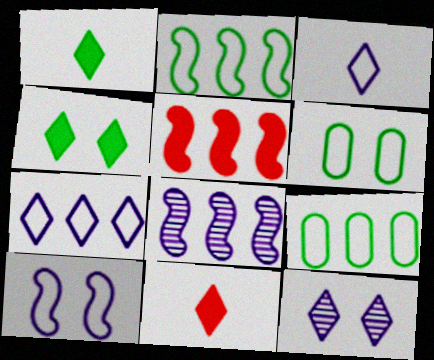[[2, 5, 8], 
[6, 8, 11]]